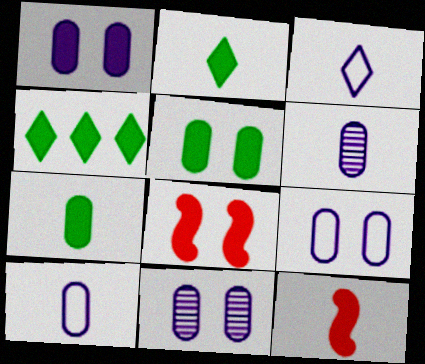[[1, 4, 12], 
[1, 9, 11]]